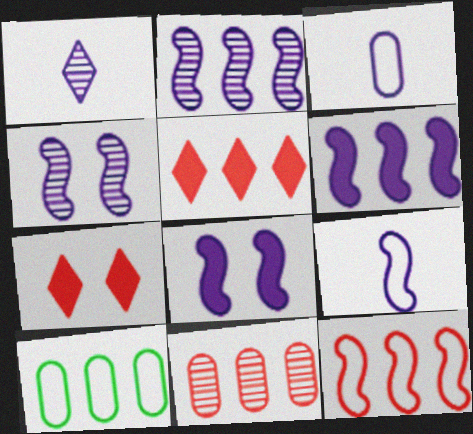[[2, 5, 10], 
[2, 8, 9], 
[4, 6, 9], 
[5, 11, 12]]